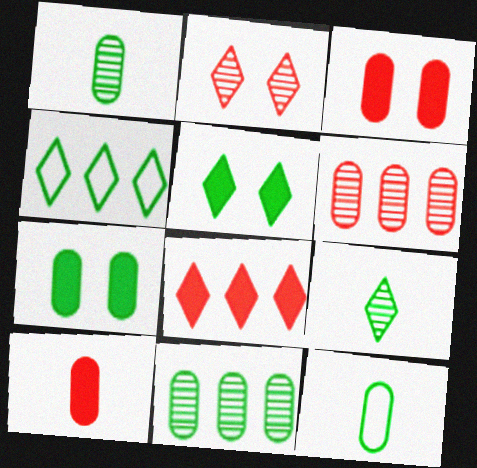[[4, 5, 9], 
[7, 11, 12]]